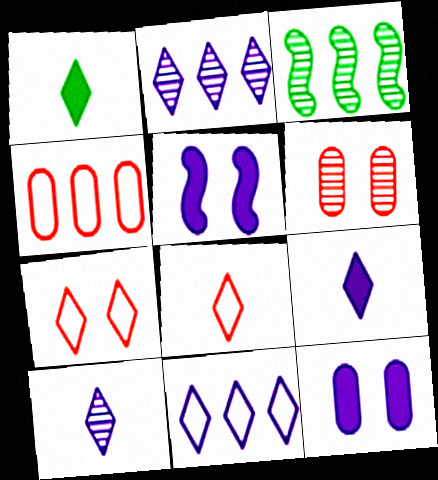[[1, 2, 7], 
[1, 8, 10], 
[3, 6, 10], 
[3, 8, 12]]